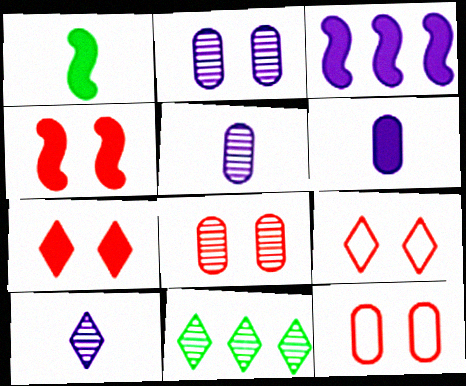[[1, 3, 4], 
[4, 8, 9]]